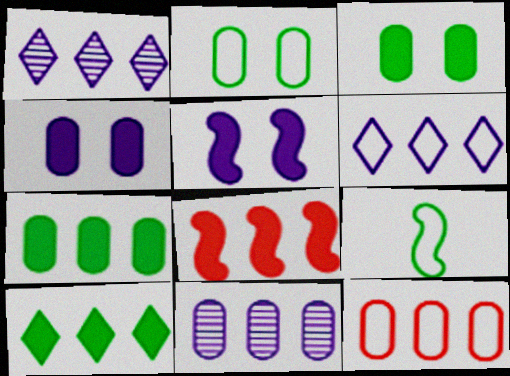[[7, 11, 12]]